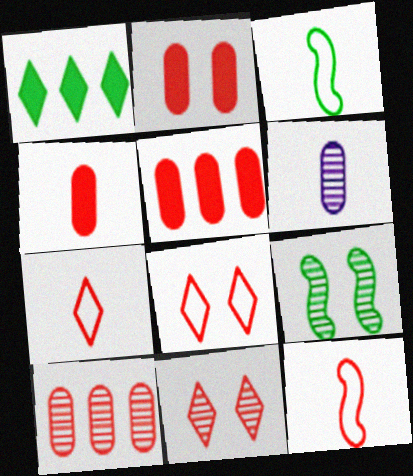[[2, 4, 5], 
[5, 11, 12]]